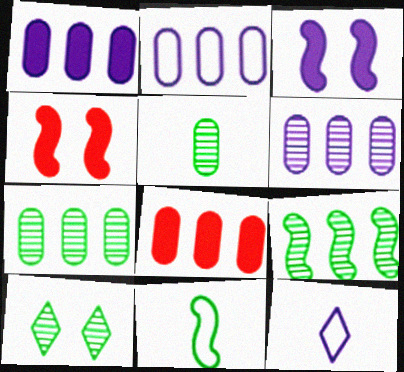[[1, 2, 6], 
[2, 7, 8], 
[3, 6, 12], 
[4, 7, 12], 
[5, 9, 10]]